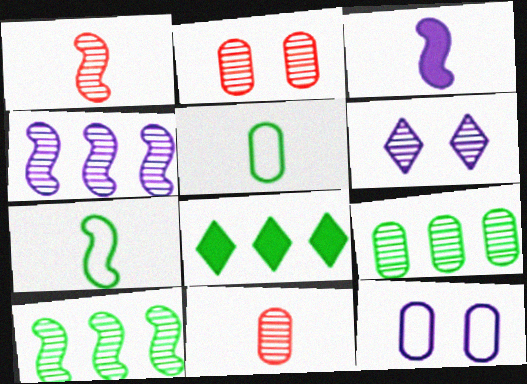[[1, 3, 7], 
[1, 6, 9], 
[1, 8, 12], 
[6, 10, 11]]